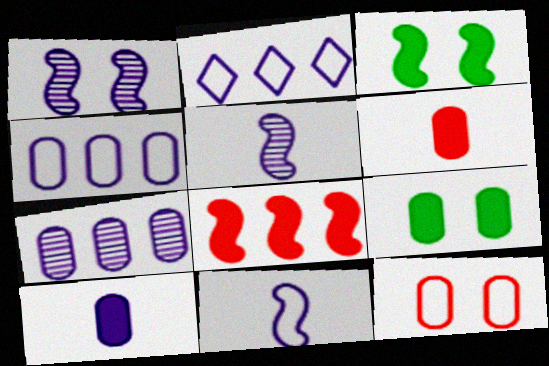[[1, 2, 10]]